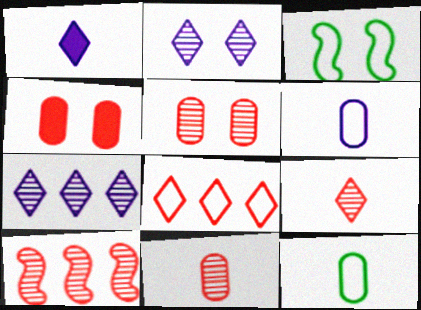[[2, 3, 4], 
[3, 6, 8], 
[5, 9, 10]]